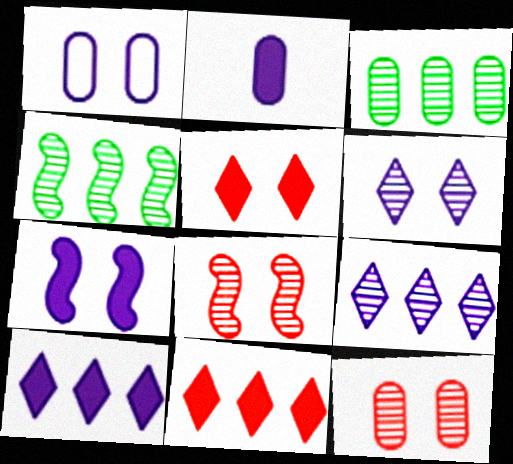[[1, 6, 7], 
[2, 7, 10]]